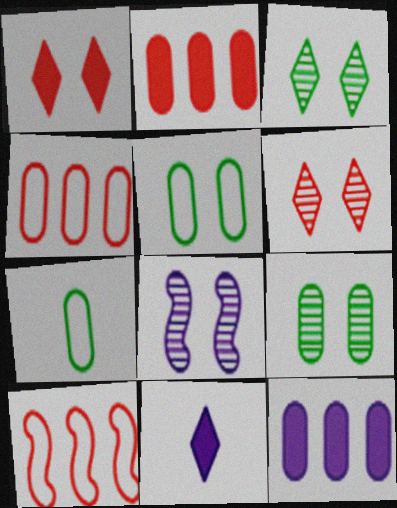[[1, 5, 8], 
[6, 8, 9], 
[9, 10, 11]]